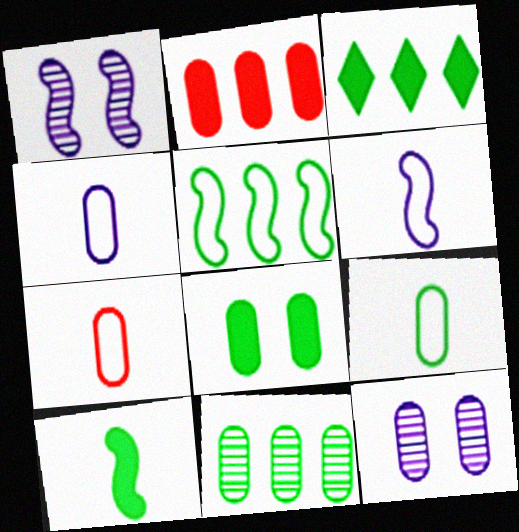[[1, 3, 7], 
[2, 9, 12], 
[3, 5, 11], 
[3, 8, 10], 
[4, 7, 9], 
[8, 9, 11]]